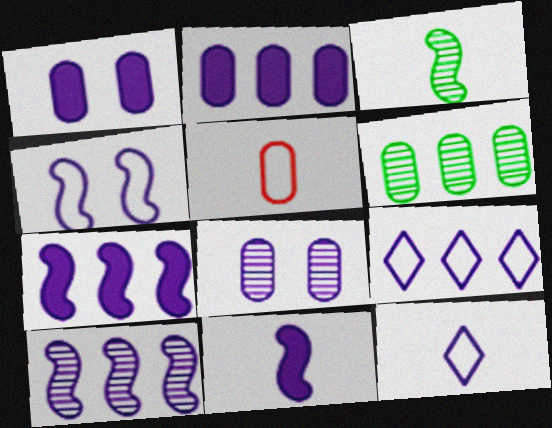[[1, 5, 6], 
[1, 10, 12], 
[2, 9, 10], 
[4, 10, 11], 
[7, 8, 12], 
[8, 9, 11]]